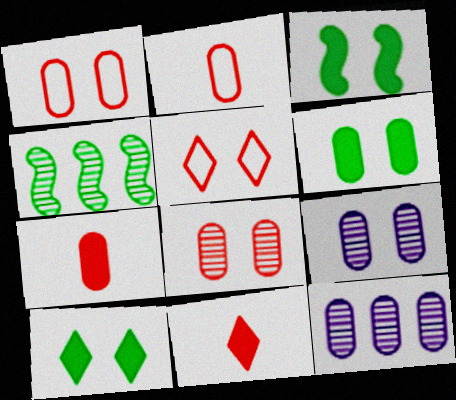[[1, 6, 9], 
[2, 6, 12], 
[3, 5, 9], 
[3, 6, 10]]